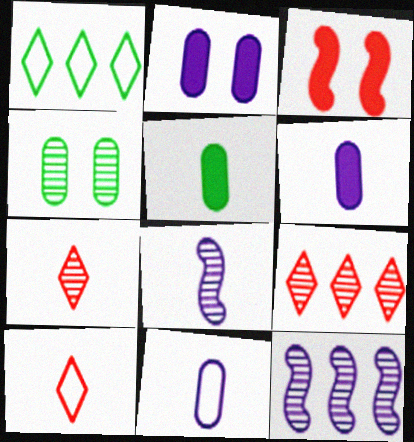[[4, 7, 12], 
[4, 8, 9], 
[5, 8, 10]]